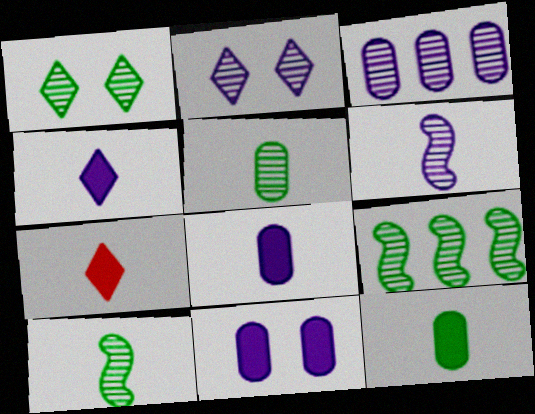[[1, 5, 9], 
[2, 3, 6]]